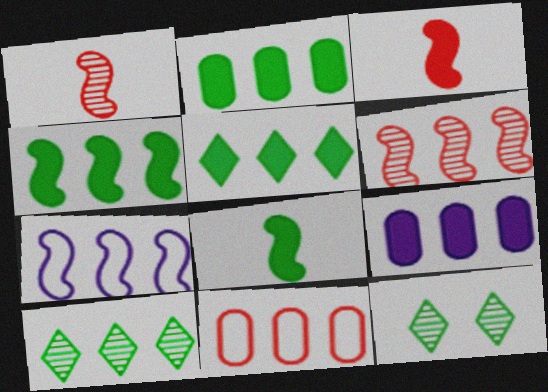[[2, 4, 5], 
[4, 6, 7]]